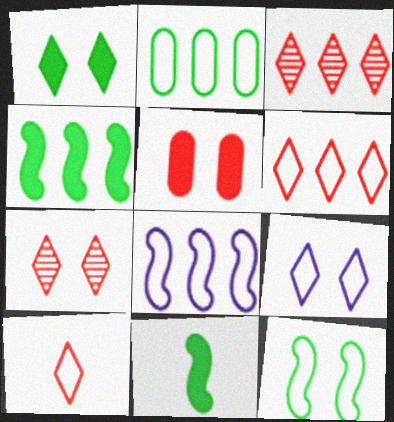[[1, 7, 9], 
[2, 6, 8]]